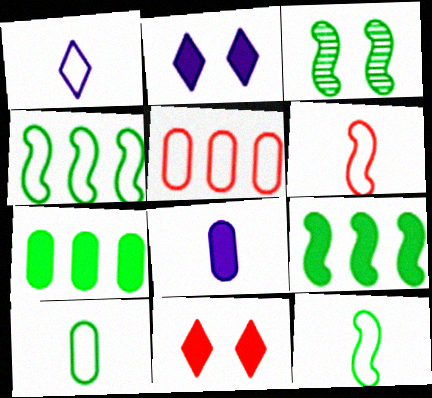[[1, 6, 10], 
[3, 9, 12], 
[8, 9, 11]]